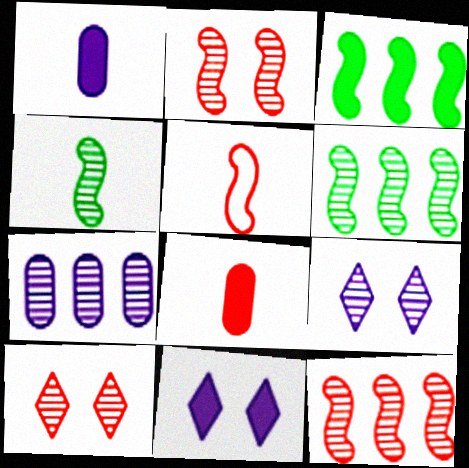[[3, 8, 11], 
[4, 7, 10]]